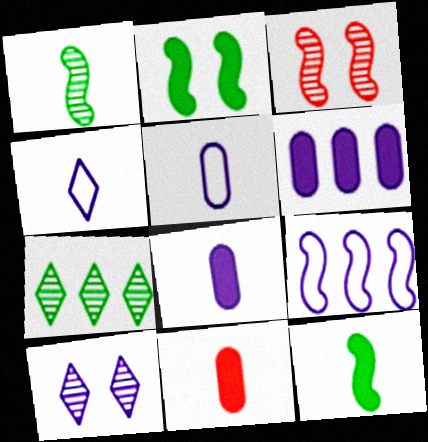[[1, 4, 11], 
[3, 9, 12], 
[8, 9, 10]]